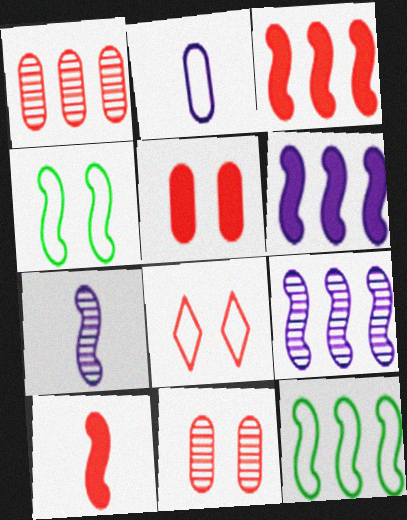[[1, 8, 10], 
[2, 8, 12], 
[3, 4, 7], 
[3, 9, 12], 
[4, 9, 10]]